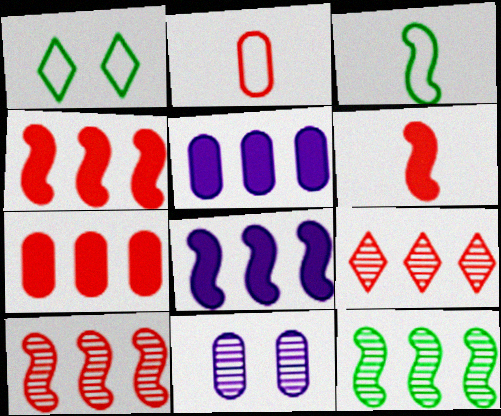[]